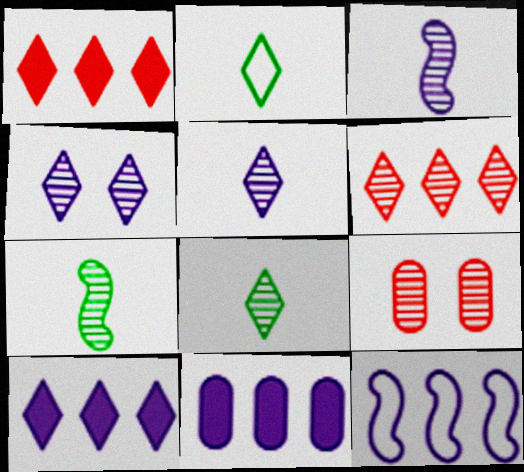[[1, 2, 4], 
[4, 6, 8]]